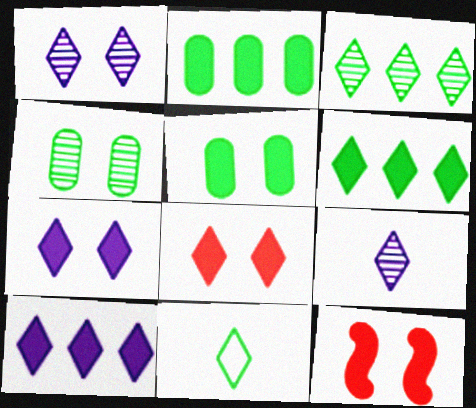[[5, 7, 12]]